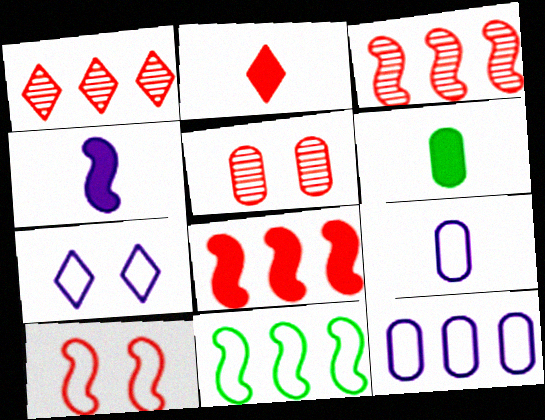[[2, 4, 6], 
[3, 6, 7], 
[5, 6, 12]]